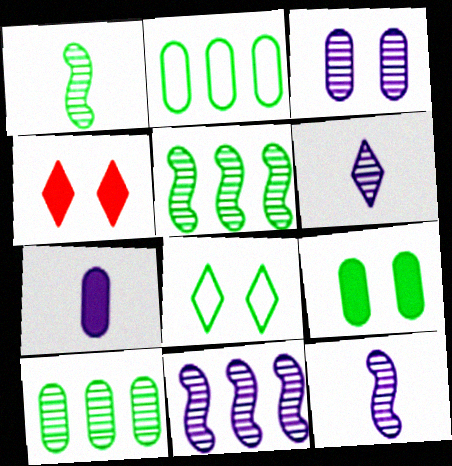[[2, 4, 12], 
[3, 6, 11]]